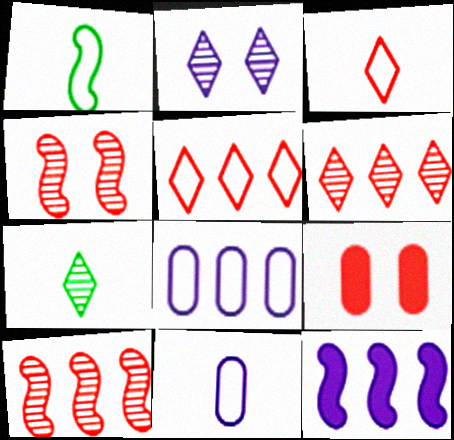[[1, 3, 11], 
[1, 4, 12], 
[2, 6, 7], 
[2, 11, 12], 
[3, 9, 10]]